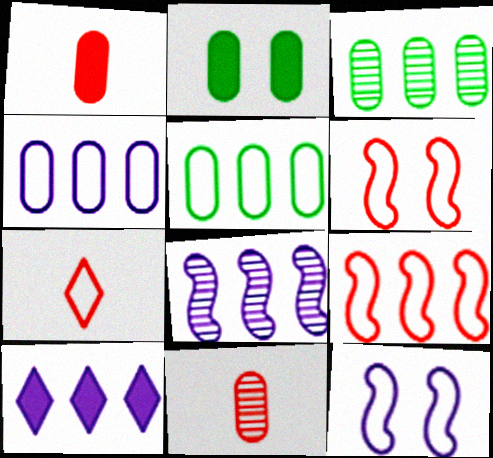[[2, 4, 11], 
[2, 7, 8], 
[3, 9, 10], 
[4, 8, 10], 
[5, 7, 12]]